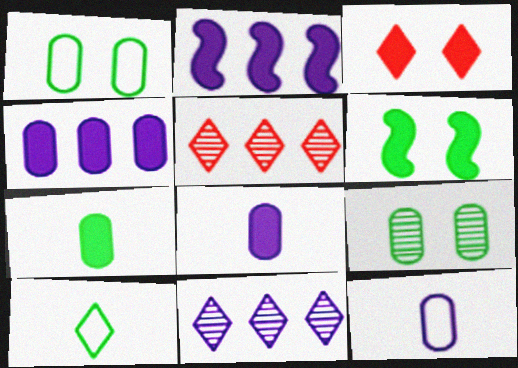[[2, 3, 7], 
[3, 10, 11], 
[5, 6, 12]]